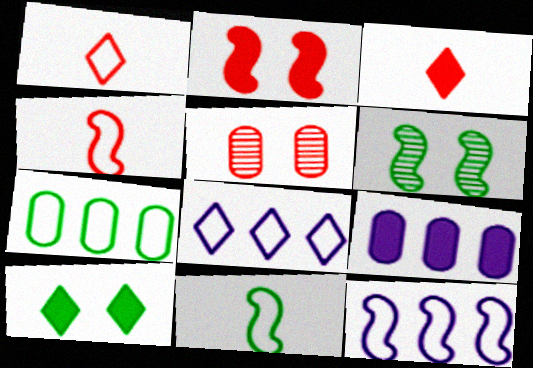[[1, 6, 9]]